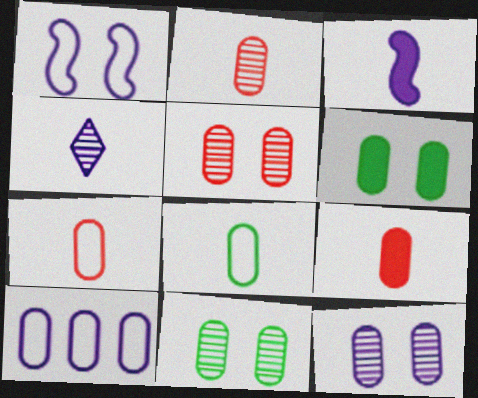[[2, 6, 10], 
[2, 7, 9], 
[5, 11, 12], 
[9, 10, 11]]